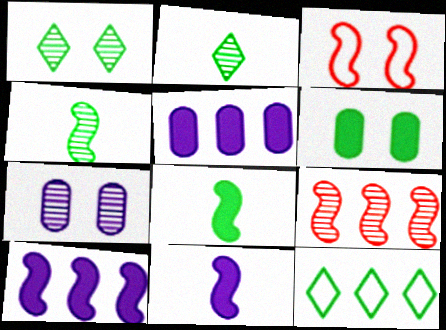[[2, 3, 5], 
[2, 7, 9], 
[3, 4, 10], 
[4, 6, 12], 
[5, 9, 12]]